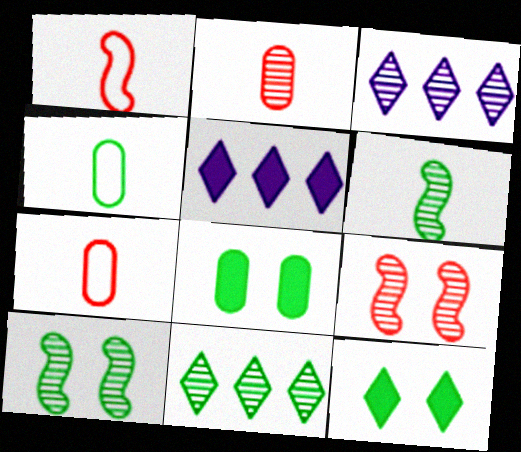[[1, 3, 8], 
[2, 3, 10], 
[4, 5, 9], 
[5, 7, 10]]